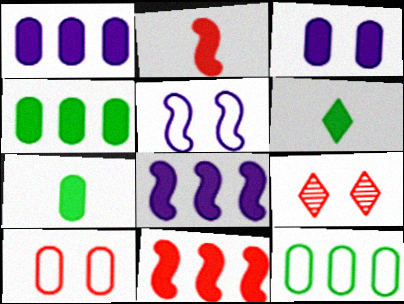[[3, 6, 11]]